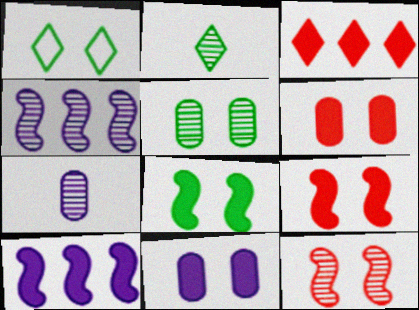[[1, 5, 8], 
[1, 11, 12]]